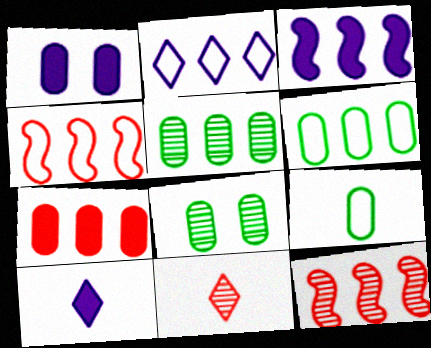[[1, 3, 10], 
[2, 4, 6], 
[4, 8, 10]]